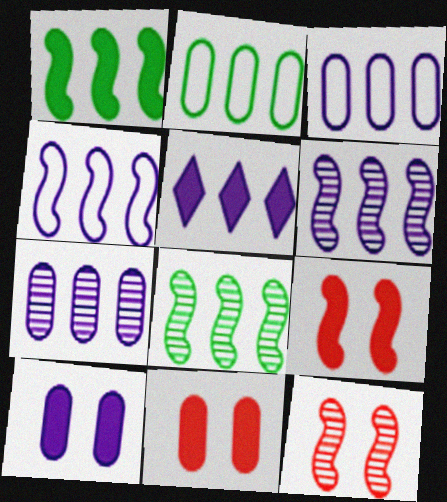[[3, 5, 6], 
[4, 5, 7]]